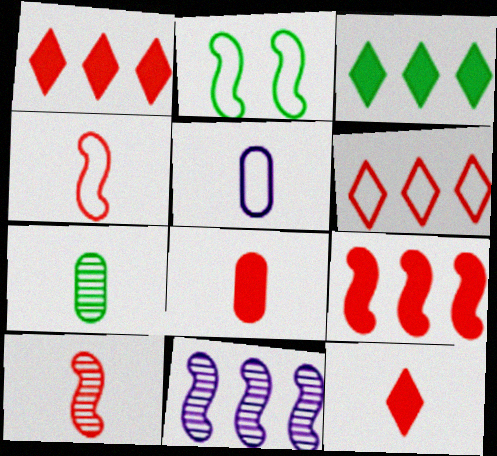[[2, 3, 7], 
[2, 5, 6], 
[5, 7, 8]]